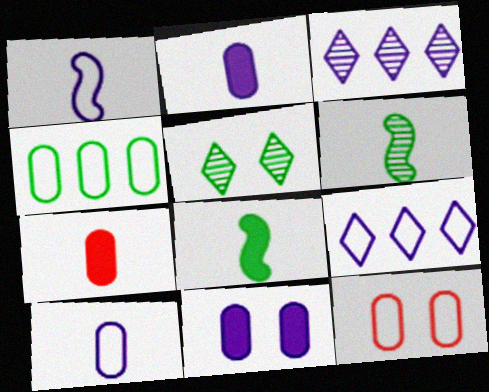[[1, 3, 11], 
[3, 8, 12], 
[4, 5, 8], 
[4, 10, 12]]